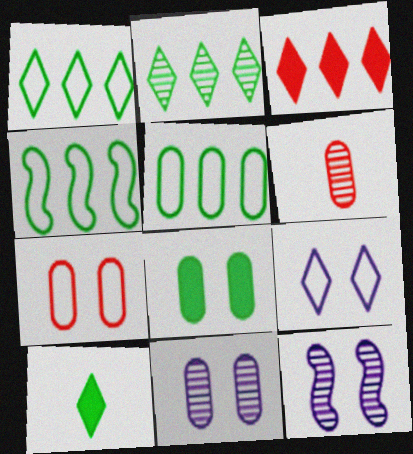[[1, 4, 5], 
[2, 6, 12], 
[7, 8, 11]]